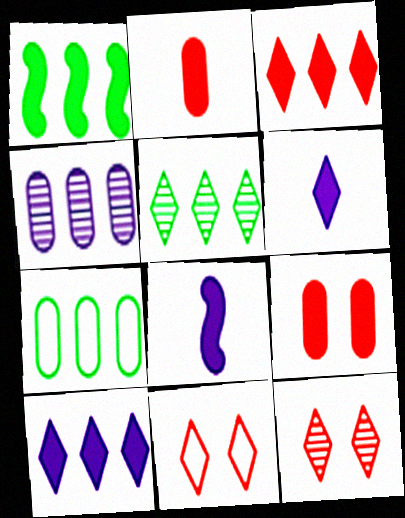[[1, 5, 7], 
[1, 6, 9], 
[5, 6, 11], 
[7, 8, 12]]